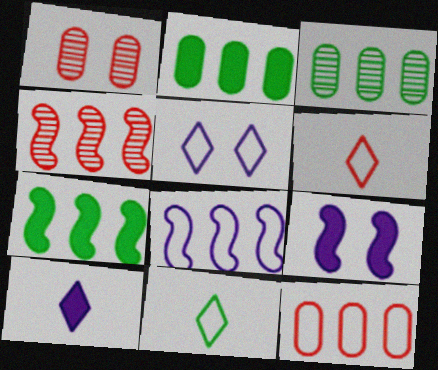[[3, 6, 9], 
[4, 7, 8]]